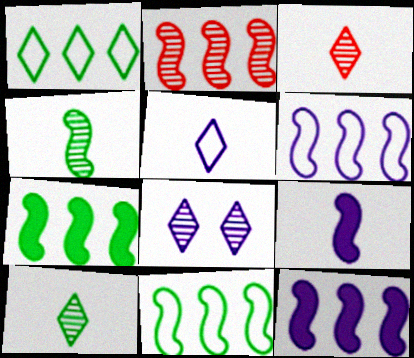[[2, 6, 7], 
[2, 11, 12]]